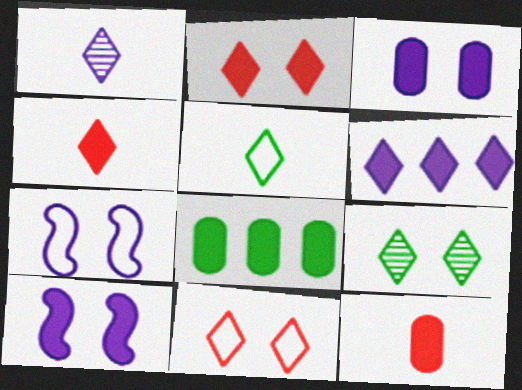[[1, 4, 5], 
[3, 8, 12], 
[4, 8, 10]]